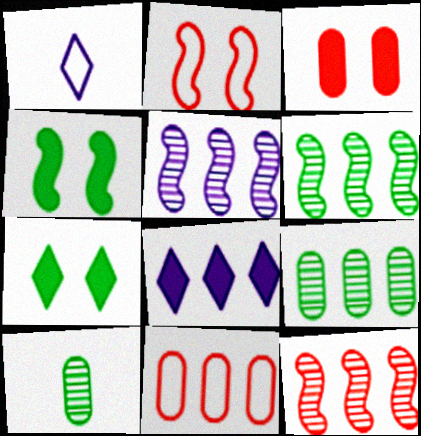[[1, 3, 6], 
[2, 8, 10], 
[5, 6, 12], 
[6, 8, 11]]